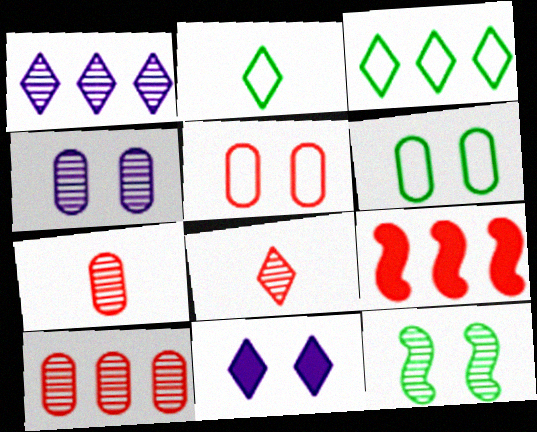[[1, 7, 12], 
[2, 4, 9], 
[3, 8, 11], 
[5, 8, 9], 
[5, 11, 12]]